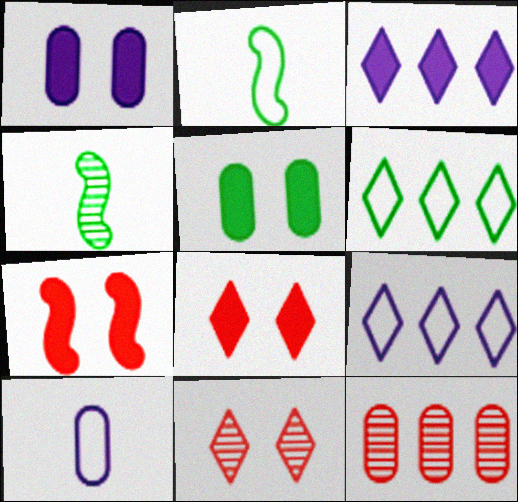[[4, 5, 6], 
[5, 10, 12]]